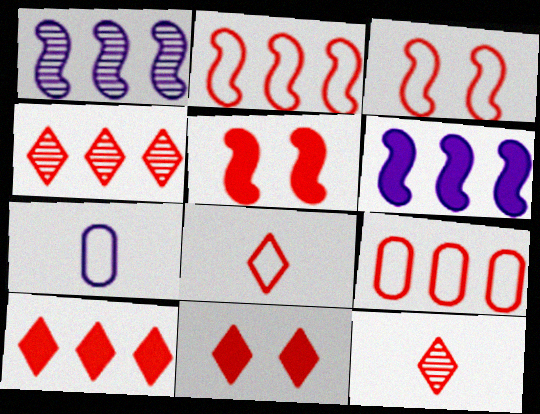[[3, 8, 9], 
[4, 8, 11], 
[5, 9, 12]]